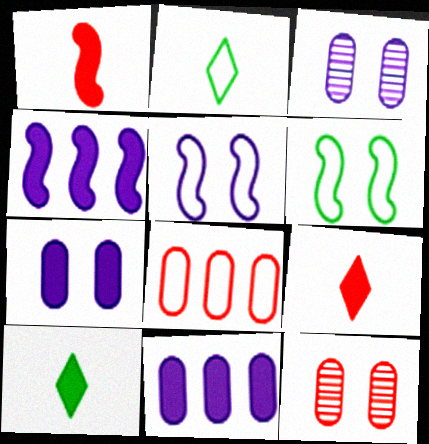[[2, 4, 12], 
[2, 5, 8]]